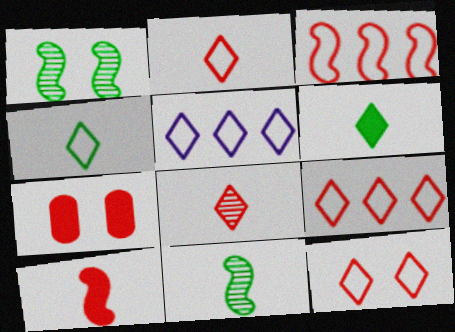[[2, 9, 12], 
[3, 7, 8], 
[4, 5, 12], 
[5, 7, 11]]